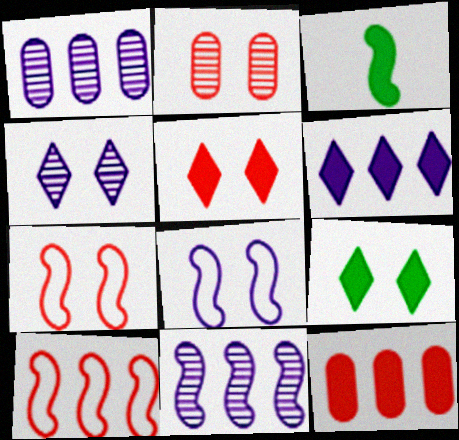[[2, 5, 7], 
[2, 8, 9], 
[3, 7, 11]]